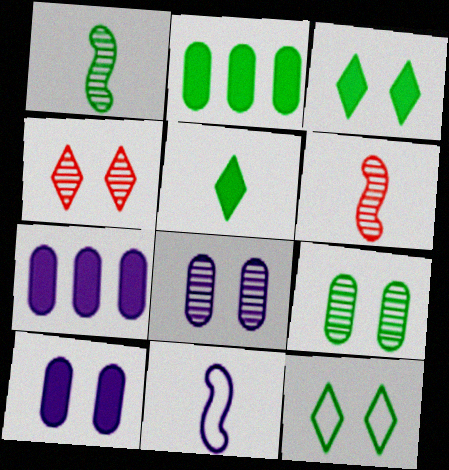[[1, 2, 12], 
[2, 4, 11], 
[6, 7, 12]]